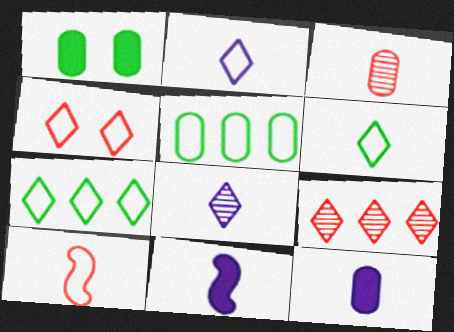[[2, 4, 7], 
[3, 6, 11]]